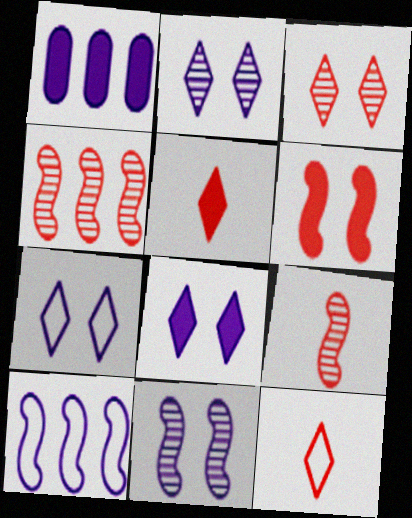[[2, 7, 8]]